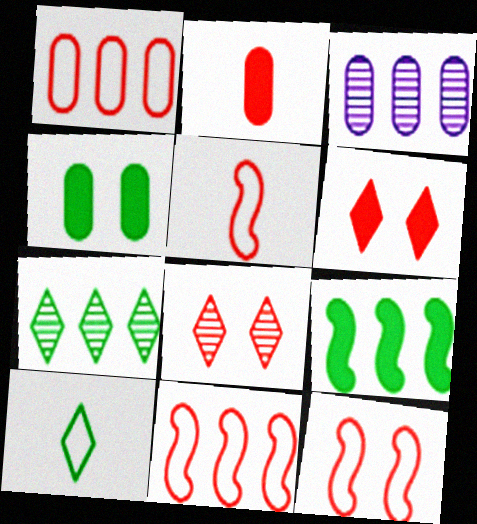[[2, 8, 11], 
[5, 11, 12]]